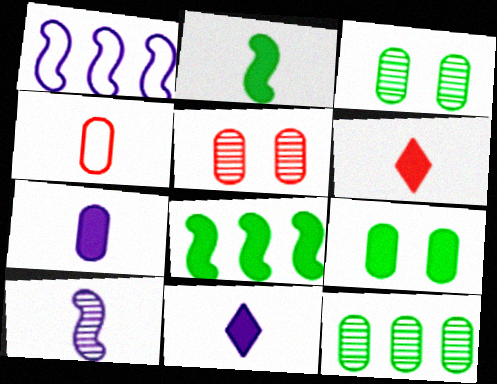[[1, 3, 6], 
[2, 6, 7]]